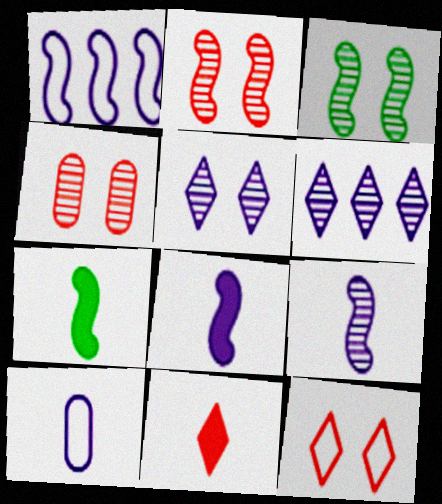[[1, 2, 7], 
[3, 4, 5]]